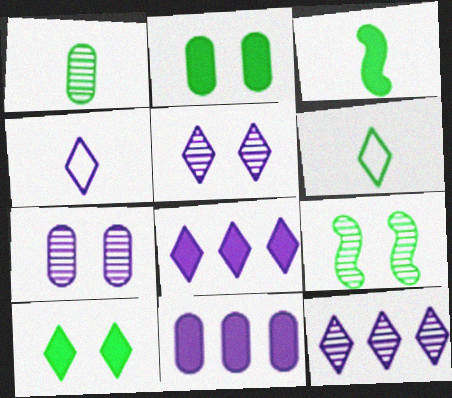[[1, 3, 6], 
[4, 5, 8]]